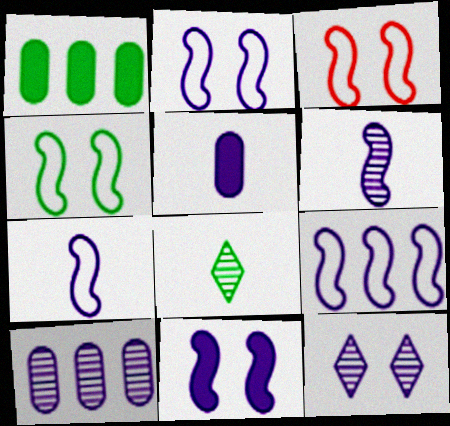[[1, 4, 8], 
[2, 3, 4], 
[2, 7, 9], 
[5, 9, 12], 
[6, 9, 11], 
[6, 10, 12]]